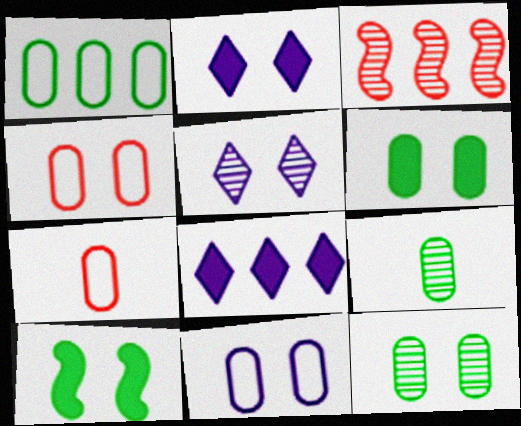[[1, 3, 8], 
[1, 6, 9], 
[1, 7, 11], 
[3, 5, 9], 
[4, 5, 10]]